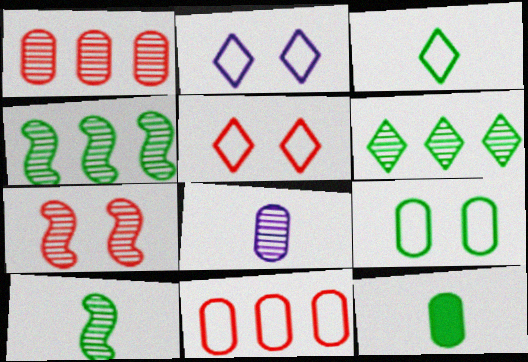[[3, 10, 12], 
[6, 7, 8]]